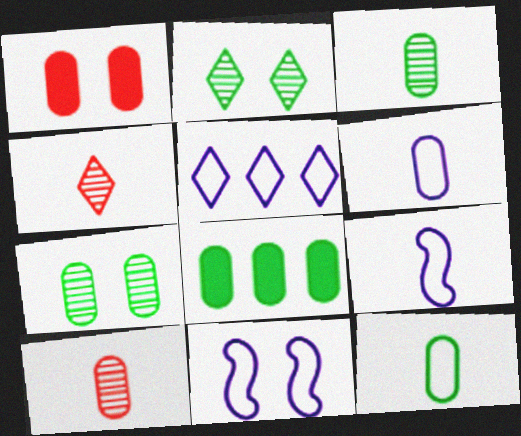[[1, 2, 11], 
[4, 8, 11], 
[5, 6, 11], 
[7, 8, 12]]